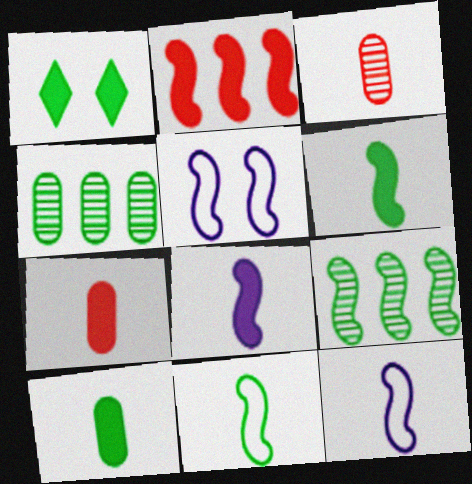[[1, 4, 11]]